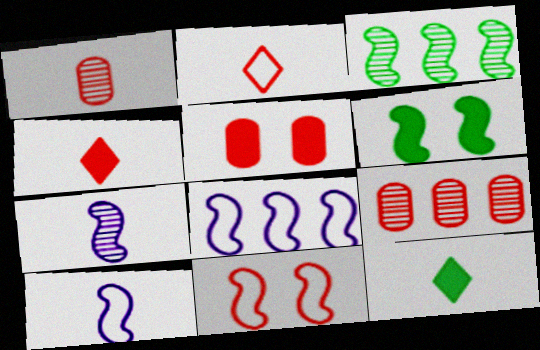[[1, 10, 12], 
[4, 9, 11]]